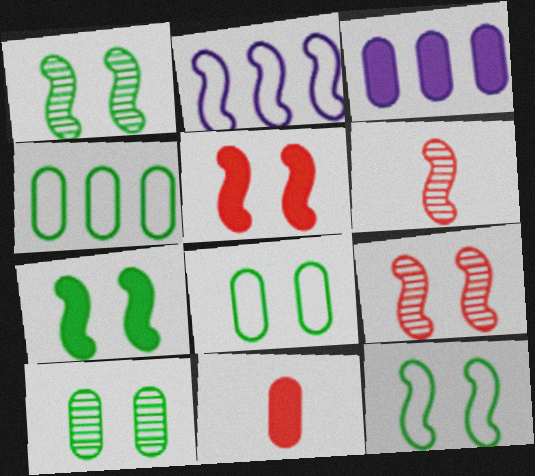[[1, 7, 12], 
[2, 6, 7]]